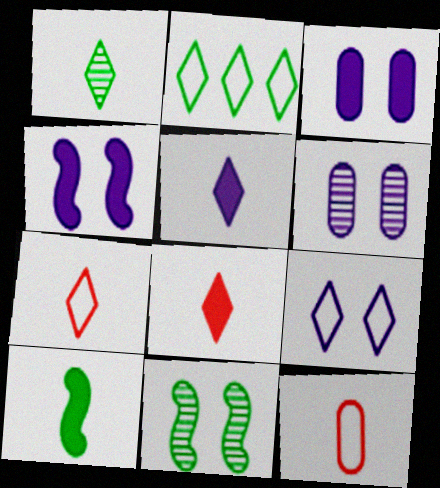[[1, 5, 7], 
[2, 7, 9], 
[4, 6, 9]]